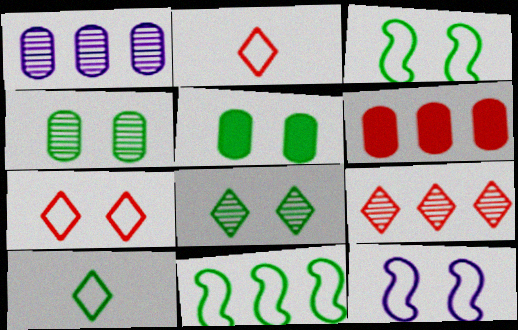[[3, 5, 8]]